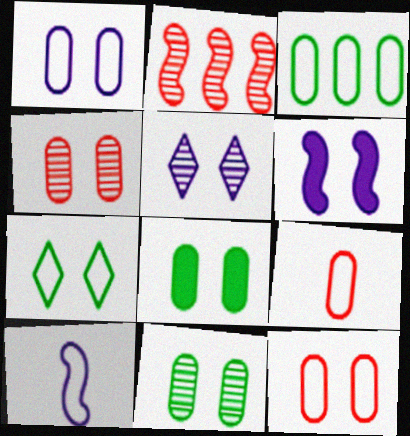[[1, 3, 9], 
[1, 4, 8], 
[1, 5, 6], 
[4, 6, 7]]